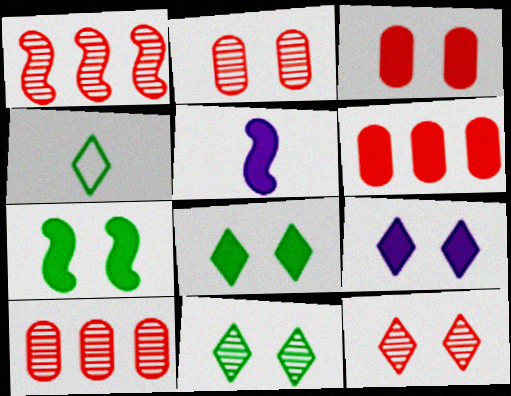[[3, 7, 9], 
[5, 6, 8]]